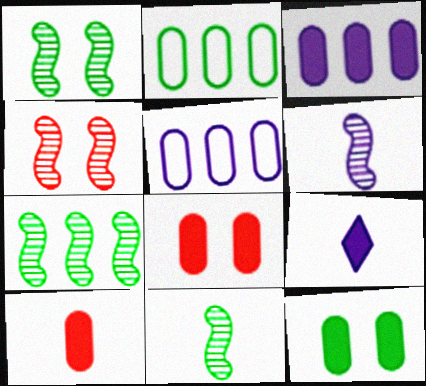[[1, 7, 11], 
[2, 4, 9], 
[3, 10, 12], 
[4, 6, 7]]